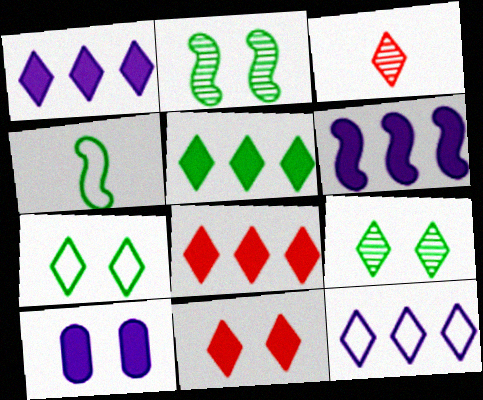[[1, 3, 7], 
[1, 5, 8]]